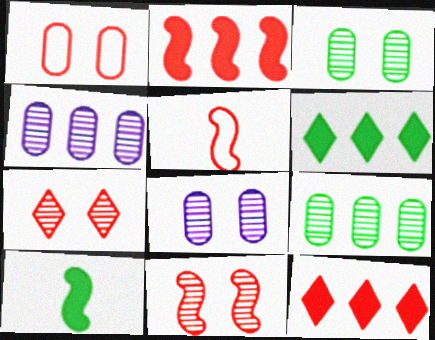[[2, 5, 11], 
[5, 6, 8]]